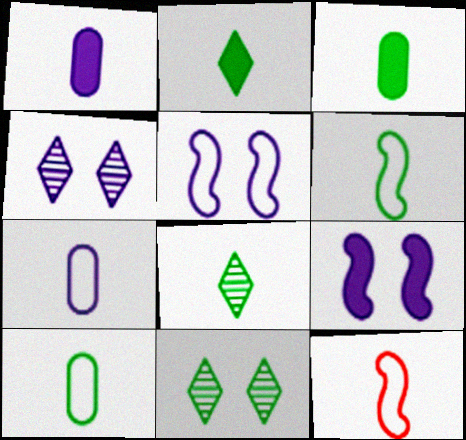[[1, 8, 12], 
[3, 6, 8]]